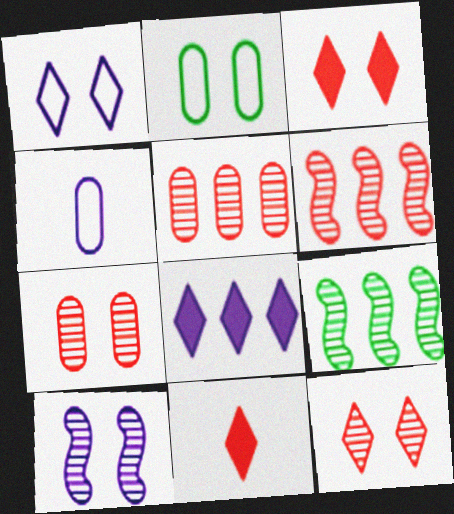[[2, 3, 10], 
[3, 4, 9], 
[4, 8, 10]]